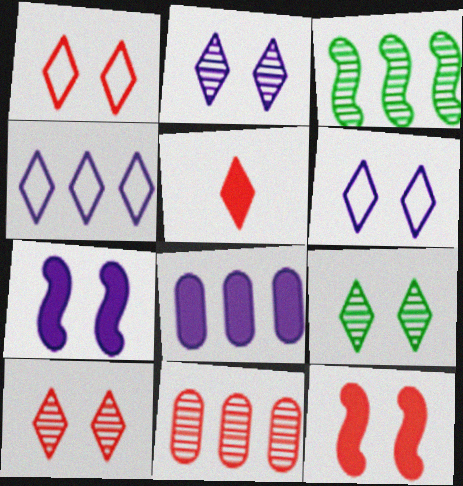[[2, 9, 10], 
[4, 5, 9]]